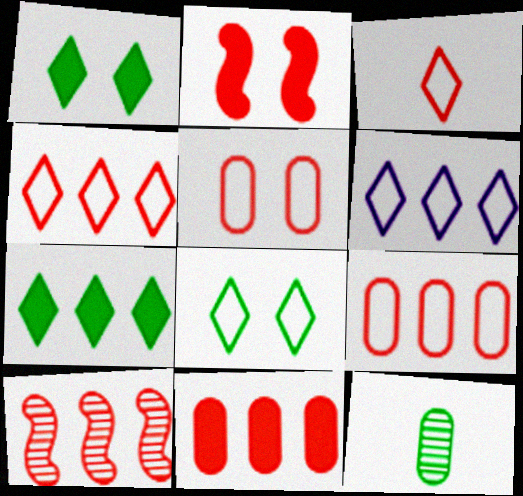[[2, 6, 12], 
[3, 6, 8], 
[4, 10, 11]]